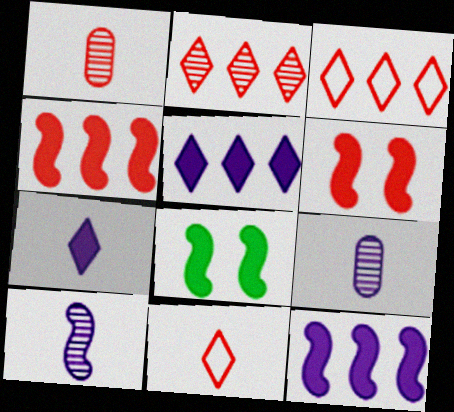[[1, 3, 6], 
[3, 8, 9]]